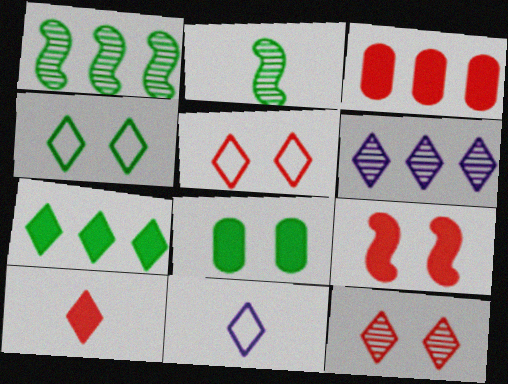[[3, 9, 10], 
[4, 6, 10], 
[7, 11, 12]]